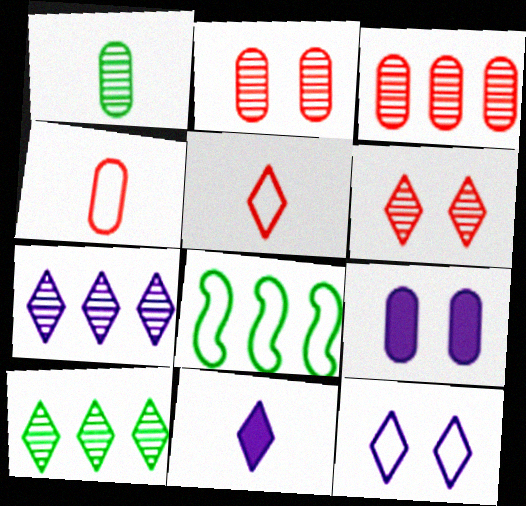[[2, 8, 11], 
[4, 8, 12], 
[7, 11, 12]]